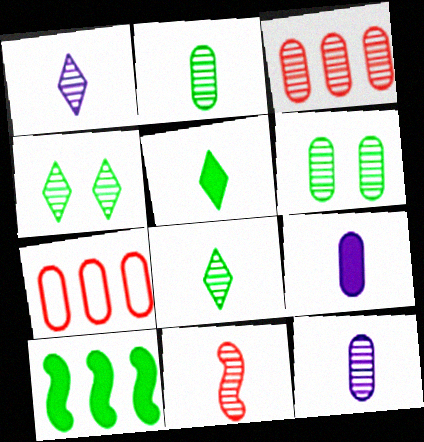[[1, 2, 11], 
[3, 6, 12], 
[6, 7, 9], 
[8, 11, 12]]